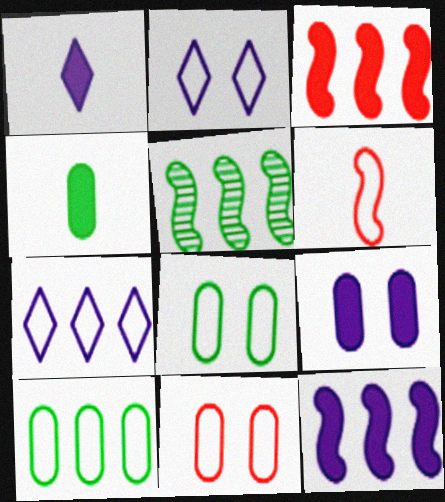[[1, 5, 11], 
[1, 9, 12], 
[2, 6, 10], 
[6, 7, 8]]